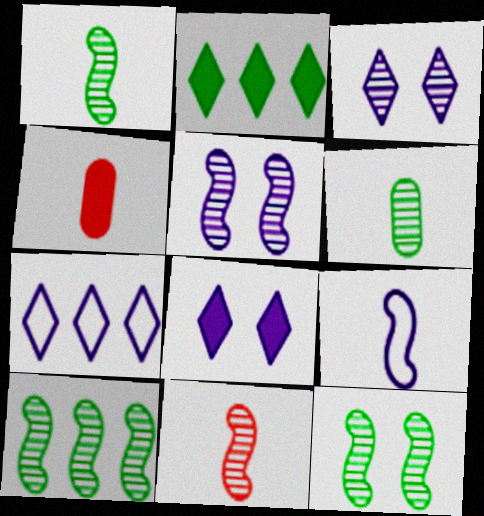[[1, 10, 12], 
[4, 7, 12], 
[5, 10, 11]]